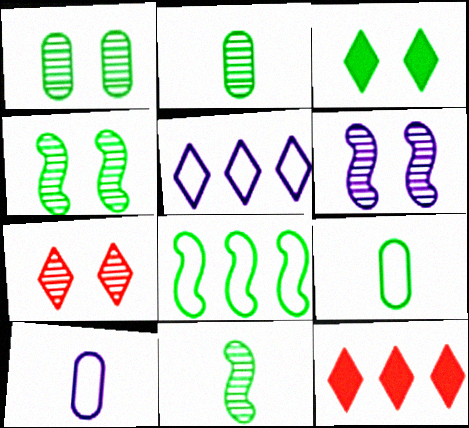[[1, 6, 7], 
[2, 3, 8], 
[4, 10, 12], 
[6, 9, 12]]